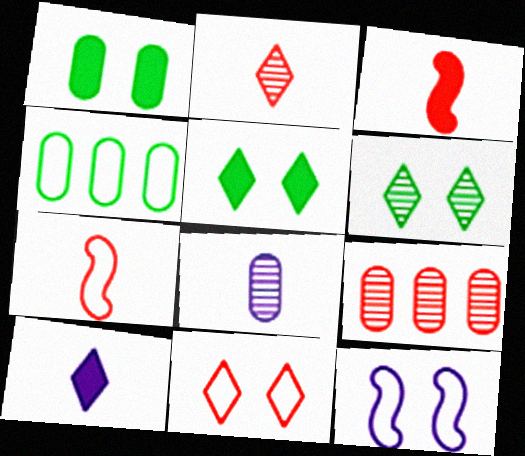[[3, 9, 11]]